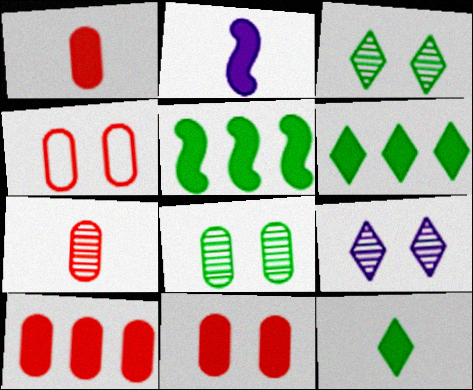[[1, 2, 12], 
[1, 10, 11], 
[2, 6, 11], 
[4, 7, 10]]